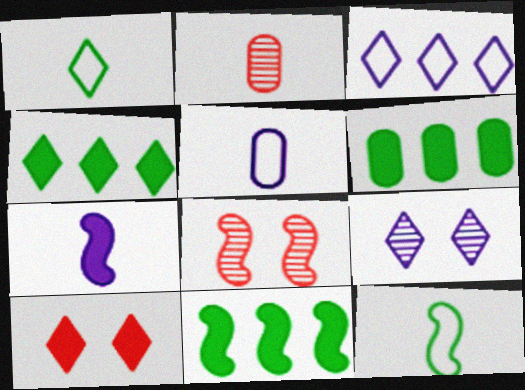[[1, 2, 7], 
[4, 5, 8], 
[4, 6, 11], 
[6, 7, 10]]